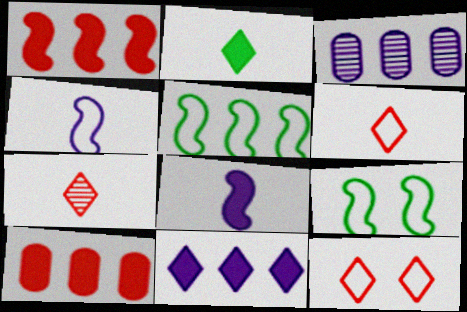[]